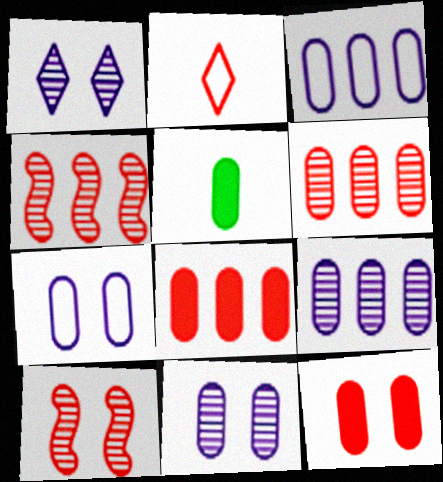[[2, 4, 12], 
[2, 8, 10], 
[5, 6, 7]]